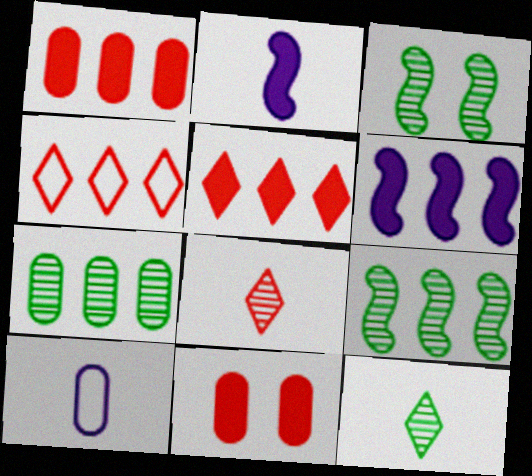[[3, 5, 10], 
[3, 7, 12], 
[4, 6, 7], 
[7, 10, 11]]